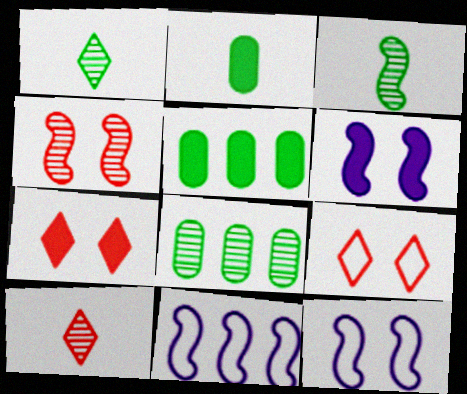[[5, 10, 12]]